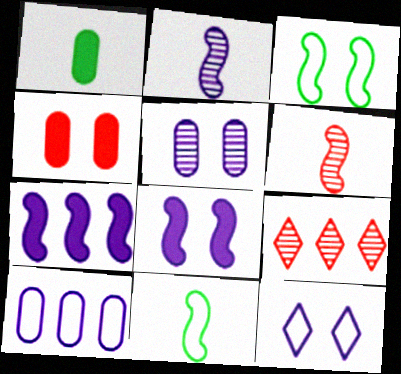[[3, 6, 7], 
[5, 8, 12]]